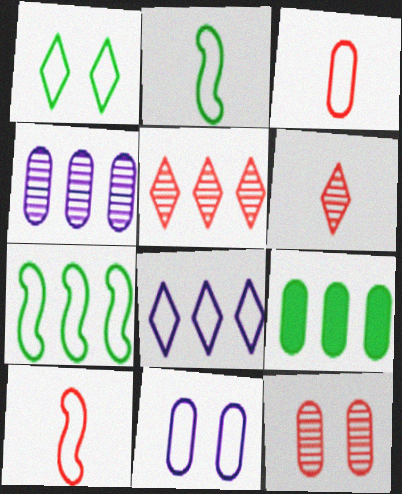[]